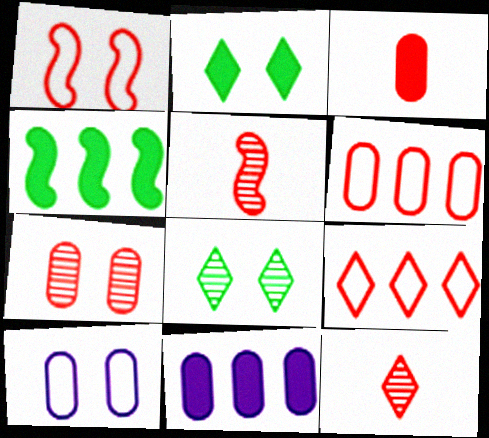[[3, 6, 7], 
[4, 10, 12]]